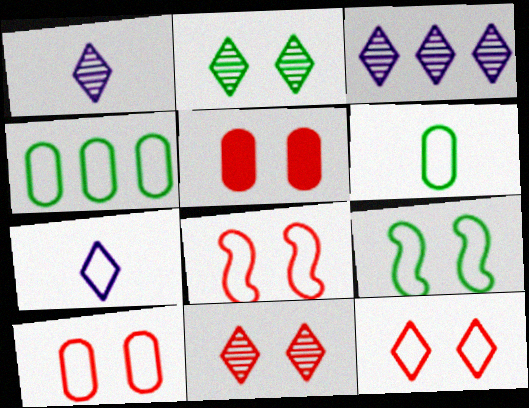[[4, 7, 8], 
[5, 8, 11], 
[8, 10, 12]]